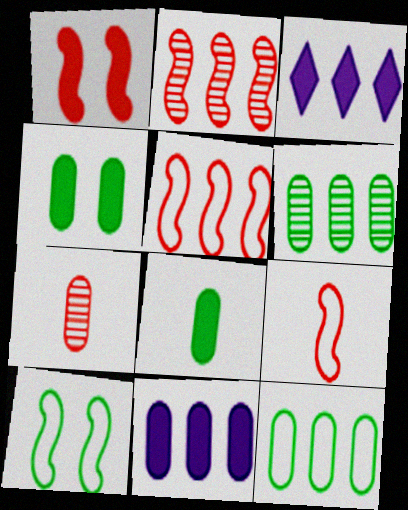[[1, 2, 9], 
[1, 3, 8], 
[2, 3, 12], 
[3, 5, 6], 
[3, 7, 10]]